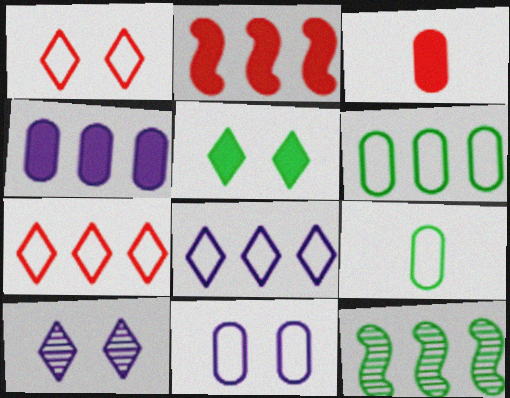[[1, 5, 10], 
[2, 9, 10], 
[4, 7, 12], 
[5, 9, 12]]